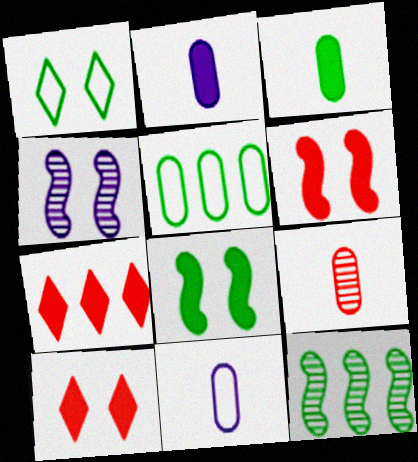[[1, 3, 12], 
[2, 7, 8], 
[3, 9, 11], 
[10, 11, 12]]